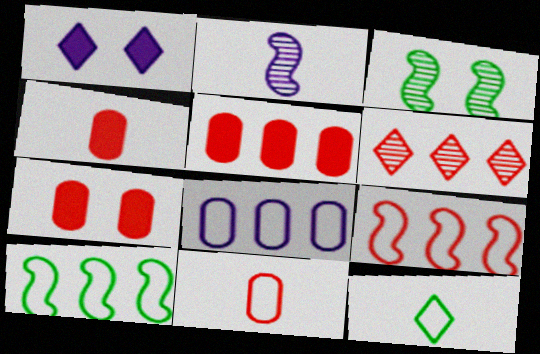[[1, 2, 8], 
[1, 6, 12], 
[2, 4, 12], 
[4, 5, 7], 
[5, 6, 9]]